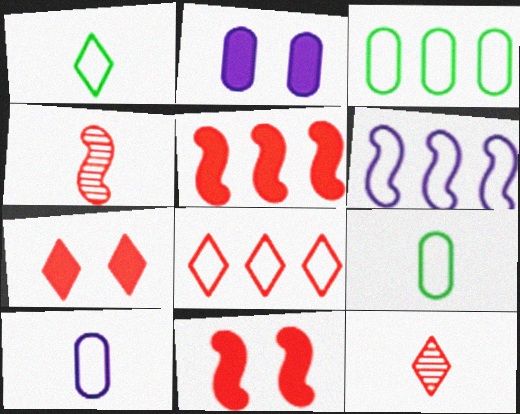[[3, 6, 8], 
[7, 8, 12]]